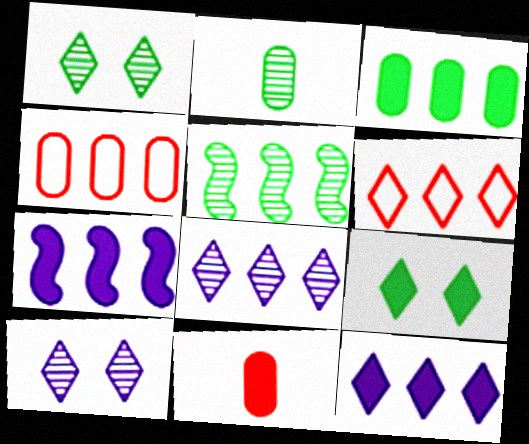[[1, 2, 5], 
[4, 5, 12], 
[7, 9, 11]]